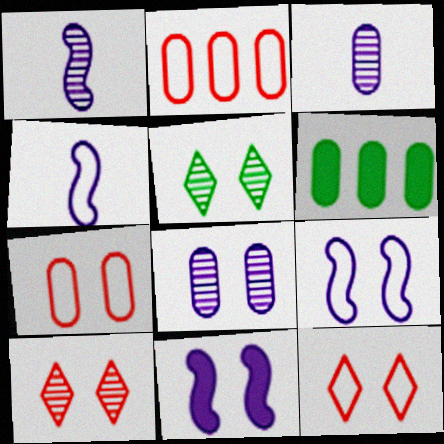[[1, 6, 12], 
[3, 6, 7], 
[4, 6, 10], 
[5, 7, 11]]